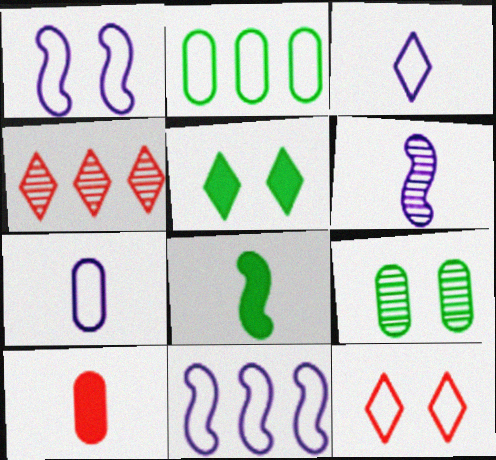[[3, 4, 5], 
[4, 6, 9]]